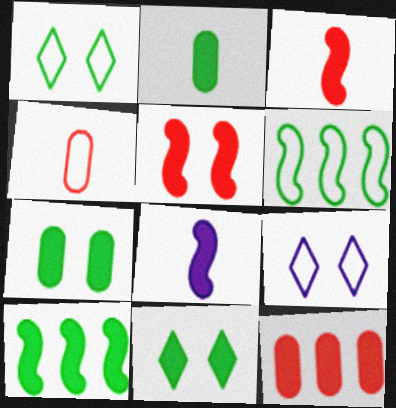[[2, 10, 11], 
[4, 6, 9], 
[5, 8, 10], 
[8, 11, 12]]